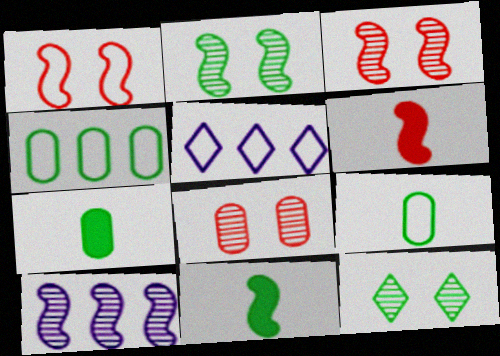[[1, 5, 9], 
[1, 10, 11], 
[3, 5, 7], 
[4, 11, 12], 
[5, 8, 11]]